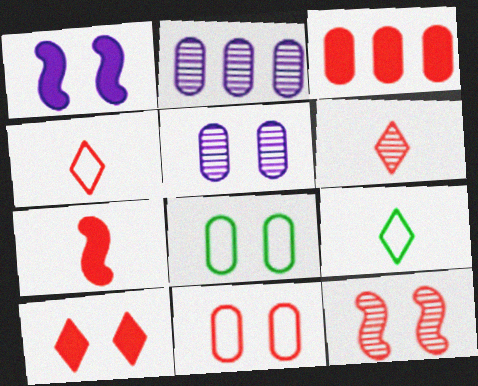[[3, 4, 12], 
[3, 7, 10], 
[10, 11, 12]]